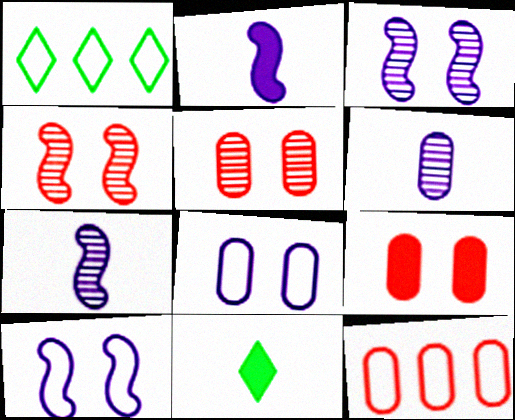[[1, 2, 5], 
[1, 7, 9], 
[3, 11, 12]]